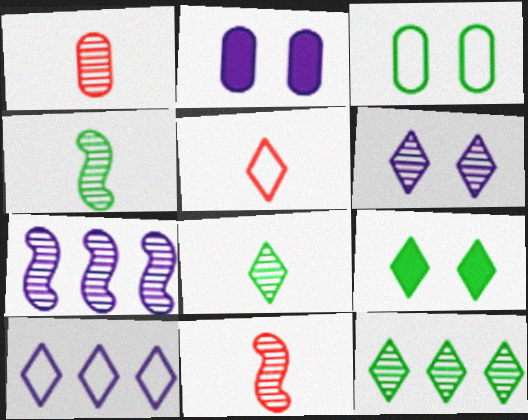[]